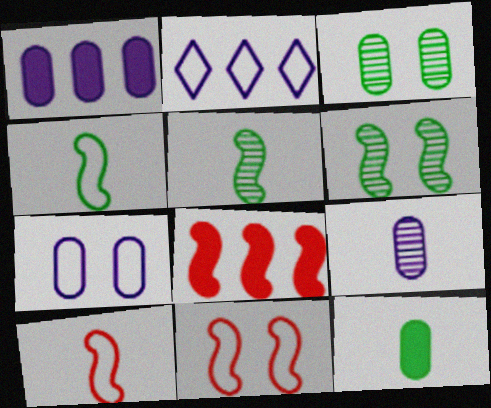[[1, 7, 9]]